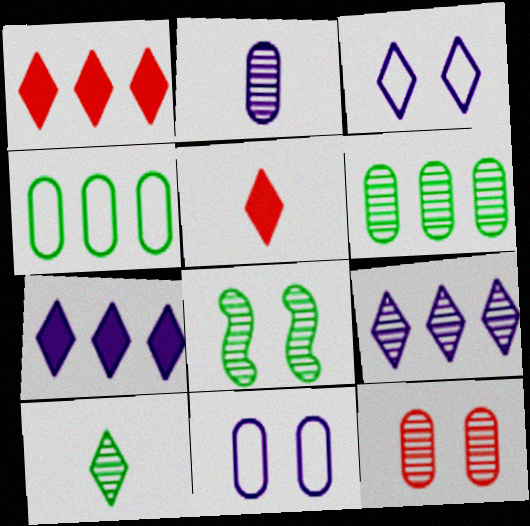[[1, 3, 10], 
[2, 6, 12], 
[6, 8, 10]]